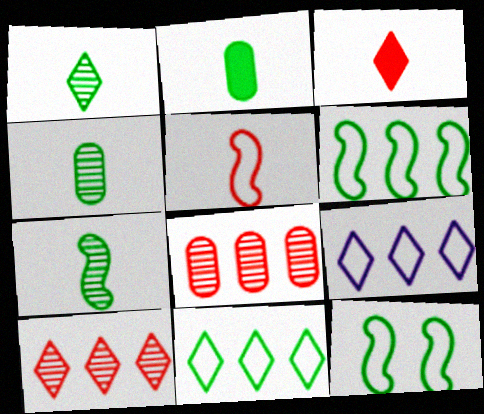[[1, 4, 7]]